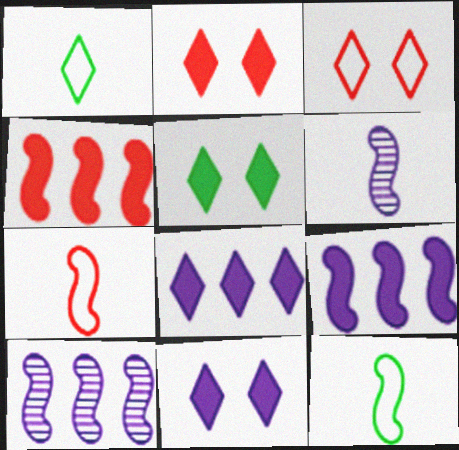[[2, 5, 11]]